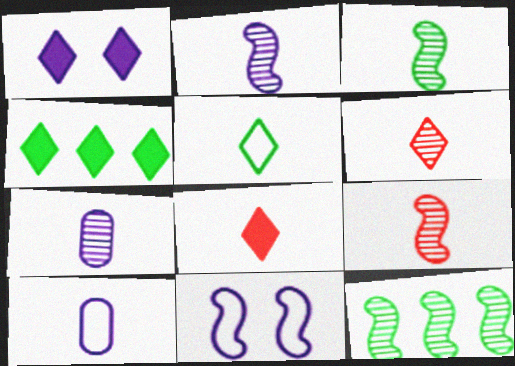[[1, 4, 8], 
[2, 3, 9], 
[3, 6, 7], 
[3, 8, 10]]